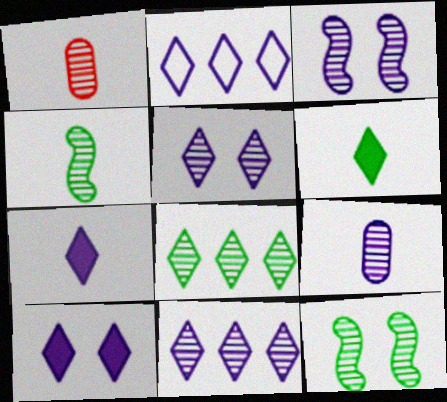[[1, 3, 8], 
[1, 11, 12], 
[2, 5, 7], 
[3, 9, 11]]